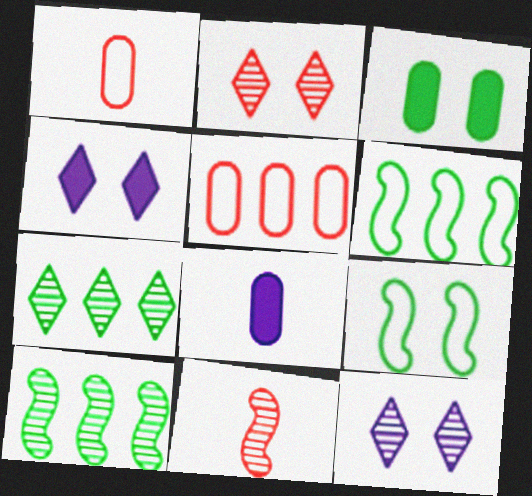[[1, 4, 10], 
[2, 6, 8]]